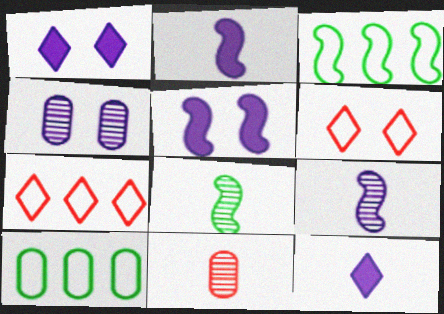[[1, 3, 11]]